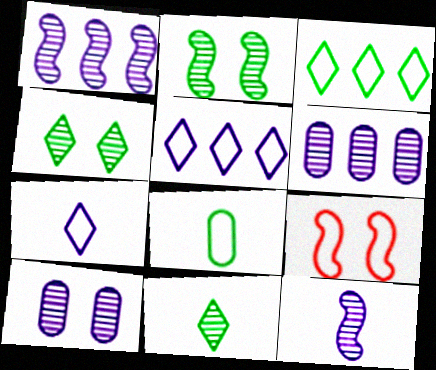[[5, 8, 9]]